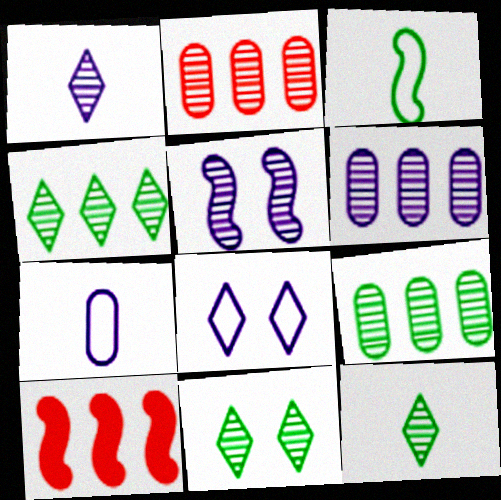[[1, 5, 6], 
[2, 5, 12], 
[2, 6, 9], 
[3, 5, 10], 
[4, 11, 12], 
[7, 10, 11]]